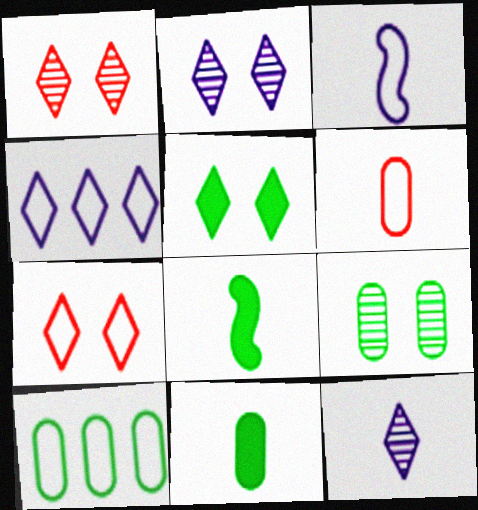[[2, 5, 7], 
[3, 7, 10], 
[6, 8, 12], 
[9, 10, 11]]